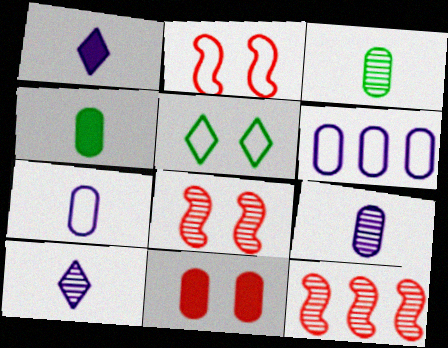[[3, 6, 11]]